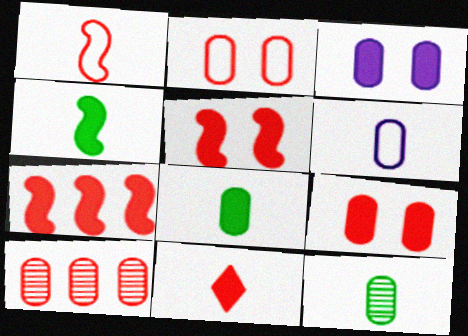[[7, 9, 11]]